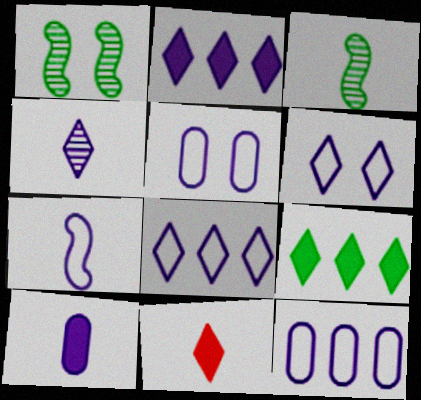[[1, 11, 12], 
[2, 4, 6], 
[4, 7, 10], 
[5, 7, 8], 
[6, 7, 12]]